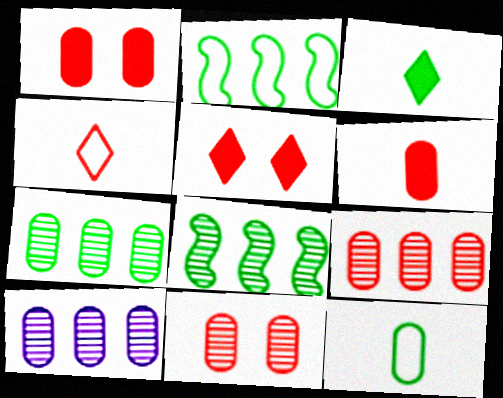[[1, 10, 12], 
[7, 9, 10]]